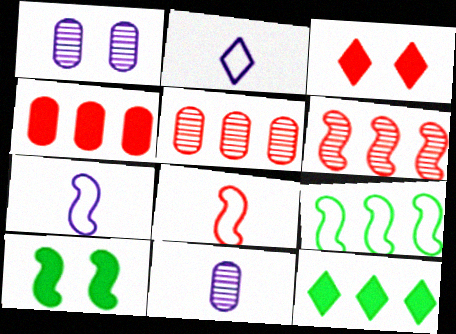[[1, 8, 12], 
[2, 5, 10], 
[3, 5, 8], 
[3, 9, 11], 
[6, 7, 10]]